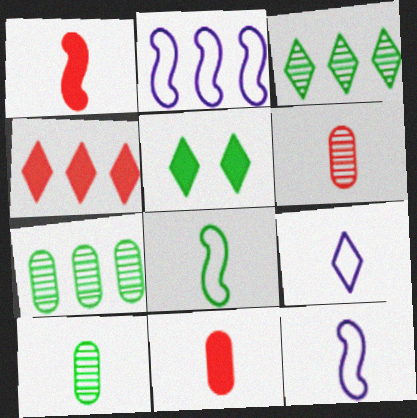[[1, 9, 10], 
[2, 4, 7], 
[2, 5, 6], 
[5, 7, 8]]